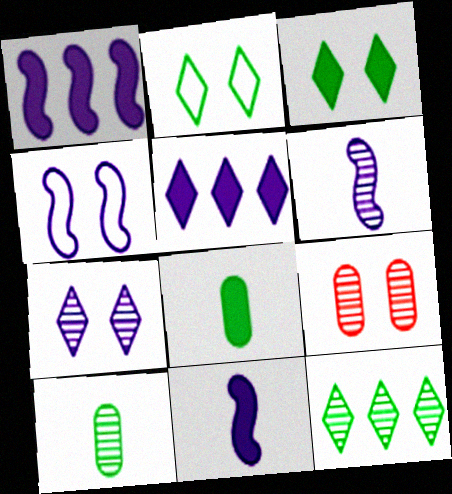[[1, 4, 6], 
[3, 4, 9], 
[6, 9, 12]]